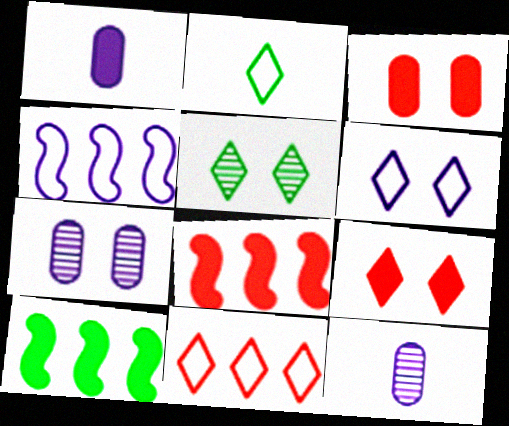[[1, 9, 10], 
[2, 6, 11], 
[2, 7, 8], 
[5, 6, 9]]